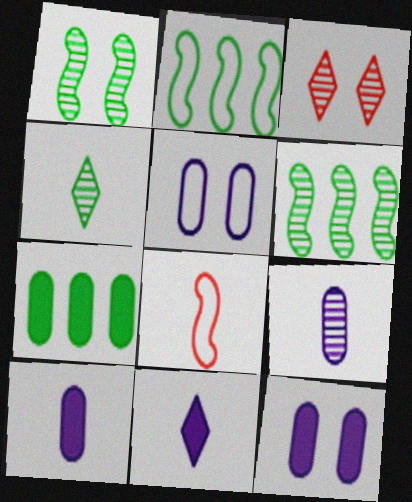[[2, 3, 10], 
[3, 6, 9], 
[4, 8, 10]]